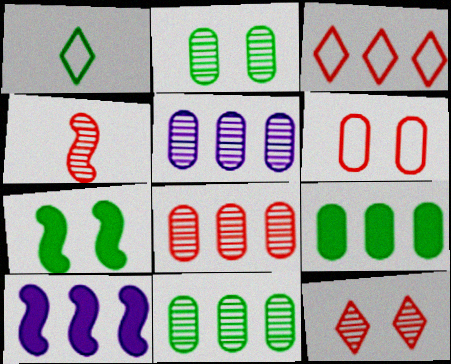[[1, 7, 11], 
[3, 10, 11], 
[4, 8, 12], 
[5, 8, 11]]